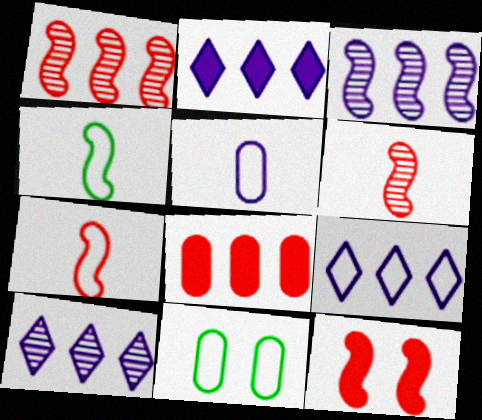[[1, 7, 12], 
[2, 6, 11], 
[2, 9, 10], 
[3, 4, 12], 
[7, 9, 11]]